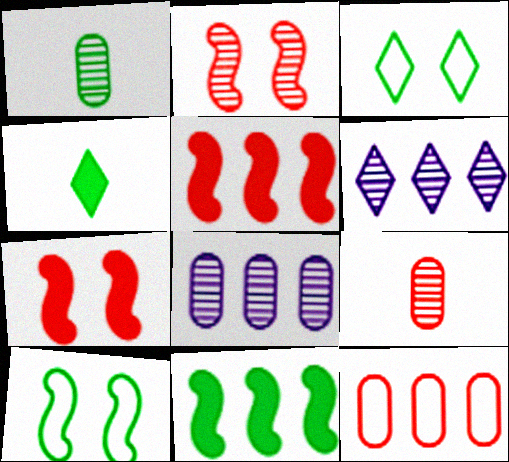[[1, 2, 6], 
[1, 3, 11], 
[6, 11, 12]]